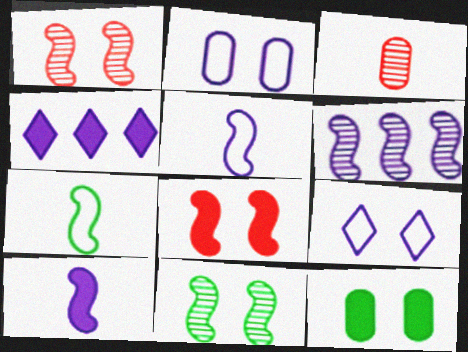[[1, 9, 12], 
[6, 7, 8]]